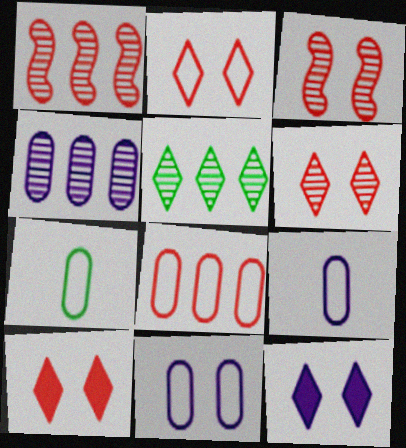[[1, 4, 5], 
[1, 7, 12], 
[2, 6, 10], 
[7, 8, 11]]